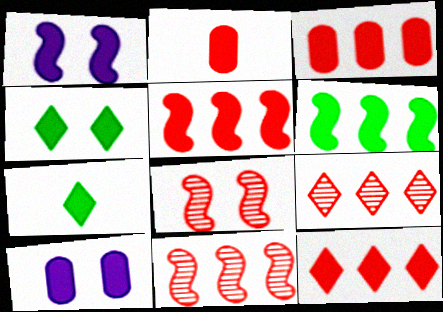[[1, 3, 7], 
[3, 5, 12], 
[5, 7, 10]]